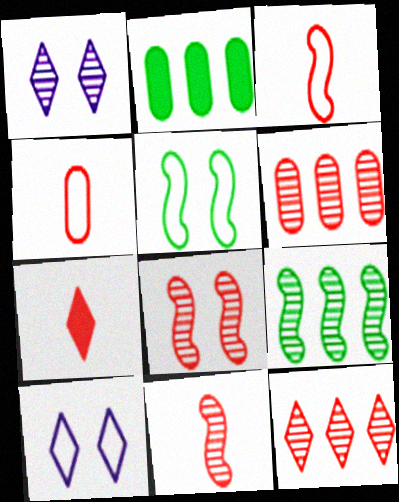[[1, 2, 3], 
[2, 10, 11], 
[4, 7, 11]]